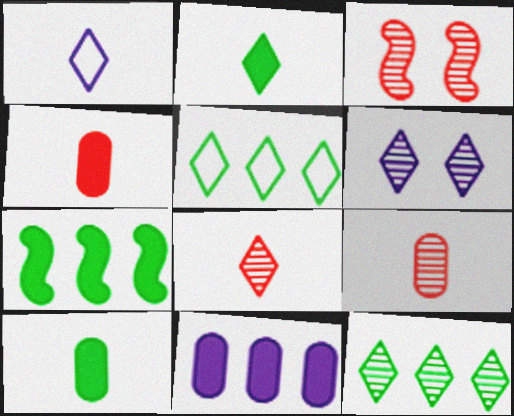[[1, 2, 8], 
[6, 8, 12]]